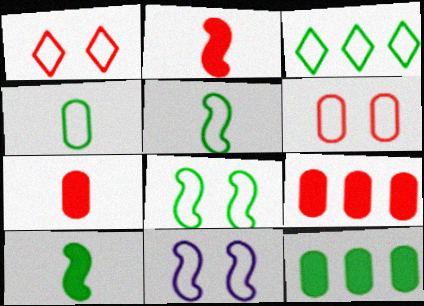[[3, 4, 8]]